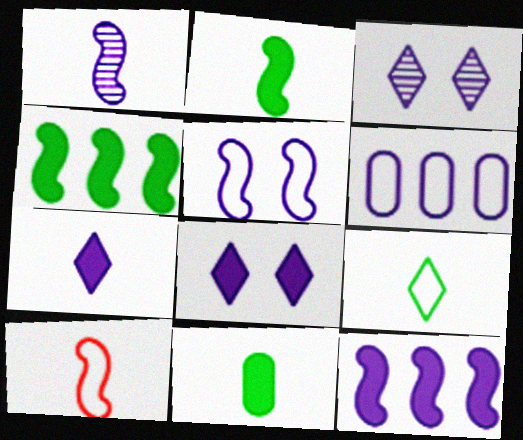[[1, 2, 10], 
[1, 5, 12], 
[1, 6, 8]]